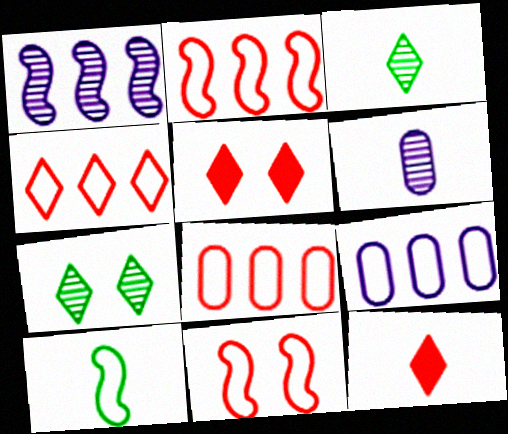[[2, 4, 8], 
[6, 10, 12]]